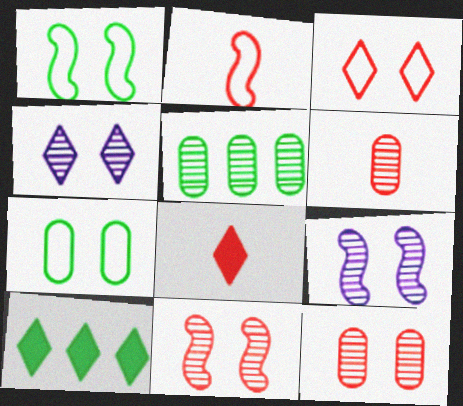[[2, 6, 8]]